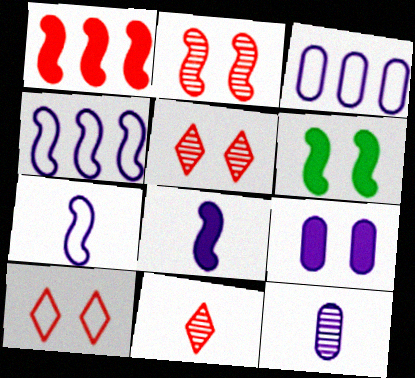[[1, 6, 8], 
[3, 6, 11], 
[3, 9, 12]]